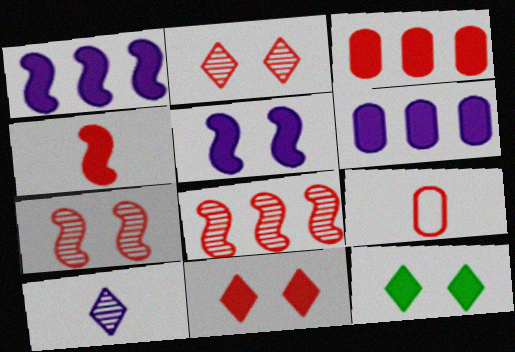[[3, 4, 11], 
[4, 6, 12], 
[8, 9, 11]]